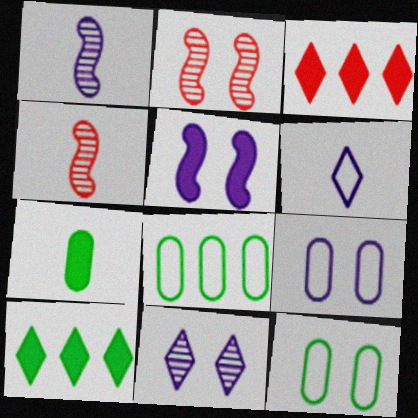[[1, 3, 12], 
[3, 5, 7], 
[4, 6, 7], 
[4, 9, 10], 
[5, 9, 11]]